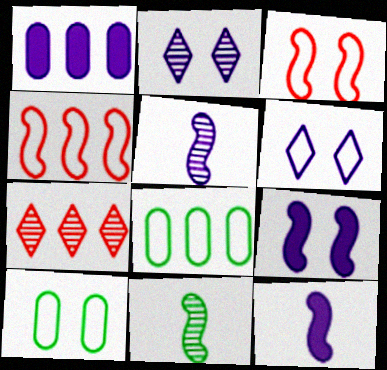[[1, 5, 6], 
[3, 6, 10], 
[4, 9, 11], 
[7, 10, 12]]